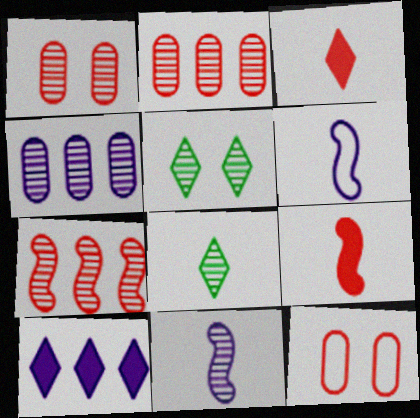[[2, 5, 11], 
[3, 7, 12]]